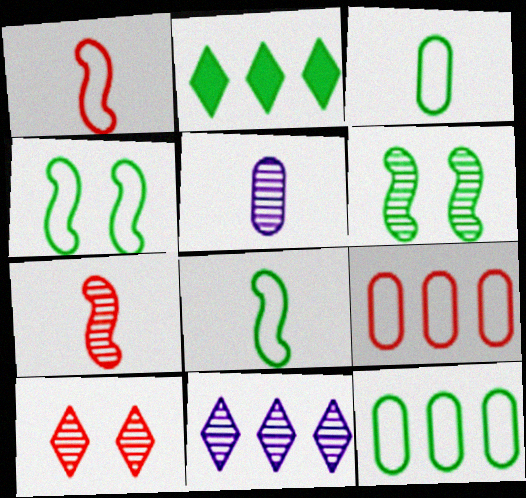[[2, 3, 6]]